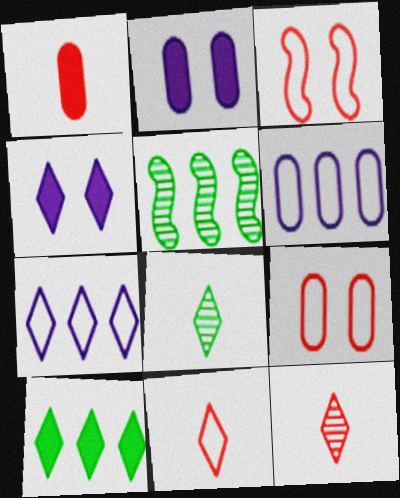[[2, 5, 11]]